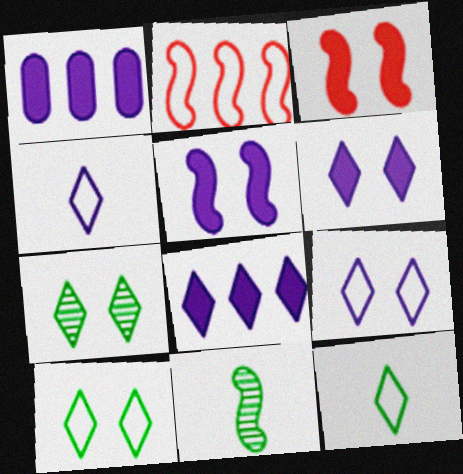[[2, 5, 11]]